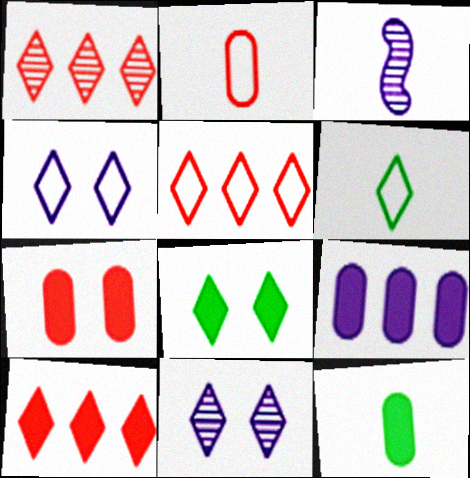[[1, 5, 10], 
[3, 4, 9], 
[4, 5, 6], 
[6, 10, 11], 
[7, 9, 12]]